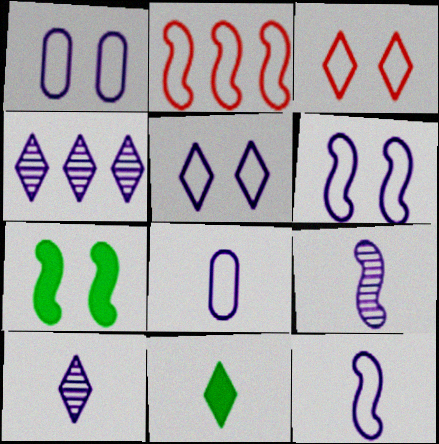[[1, 5, 6], 
[2, 7, 9], 
[3, 4, 11]]